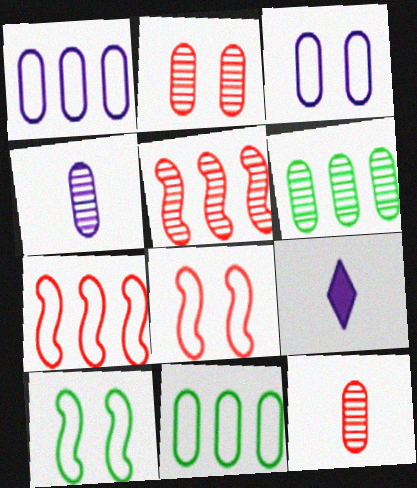[[2, 4, 6], 
[6, 8, 9]]